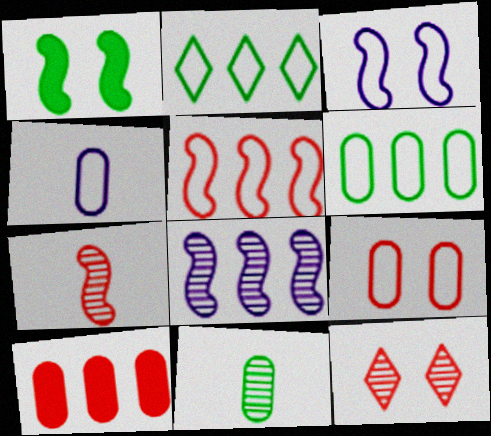[[1, 2, 11], 
[2, 8, 10], 
[4, 6, 9], 
[8, 11, 12]]